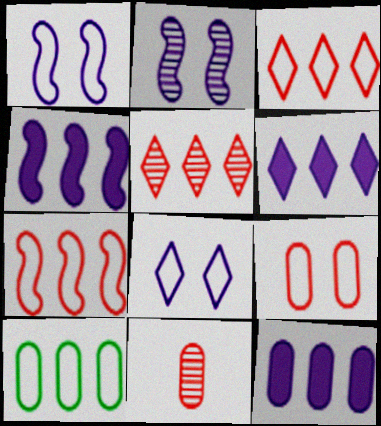[[4, 5, 10], 
[4, 6, 12]]